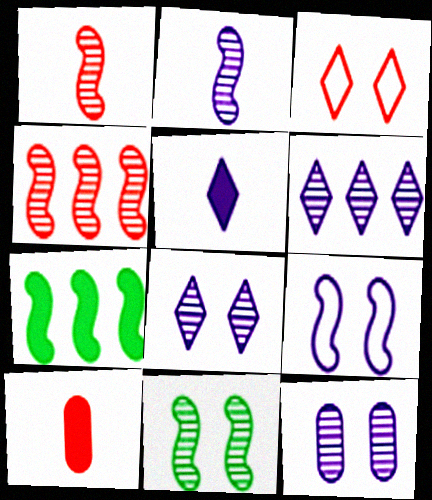[[1, 7, 9], 
[2, 4, 11], 
[2, 6, 12], 
[3, 4, 10]]